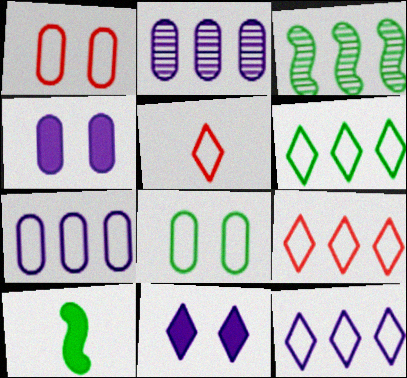[[3, 4, 5], 
[6, 9, 12]]